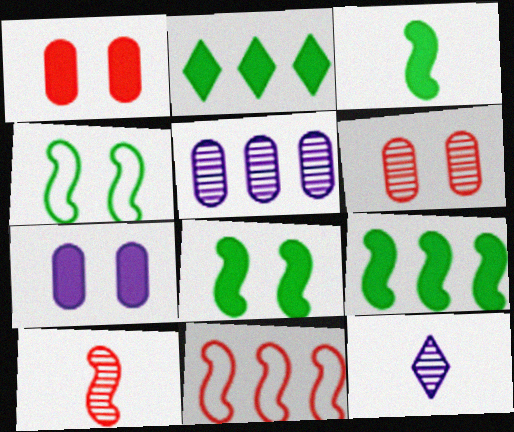[[2, 5, 11], 
[3, 8, 9]]